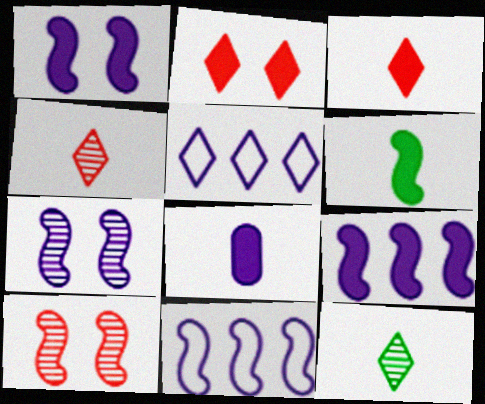[[2, 5, 12], 
[3, 6, 8], 
[5, 7, 8], 
[6, 10, 11]]